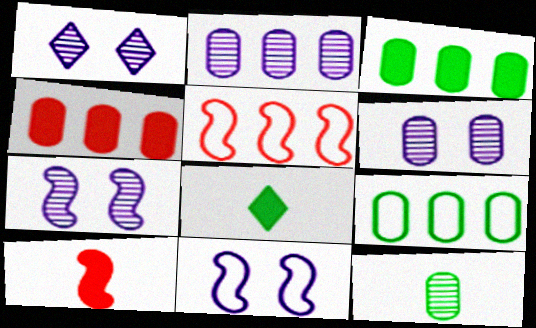[[1, 6, 7], 
[1, 9, 10], 
[2, 4, 9], 
[5, 6, 8]]